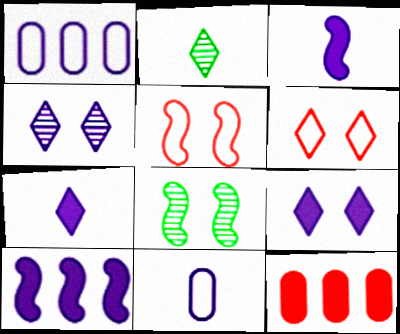[[1, 3, 4], 
[4, 10, 11]]